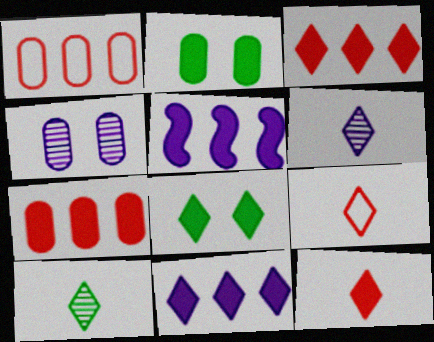[[2, 5, 12], 
[8, 11, 12]]